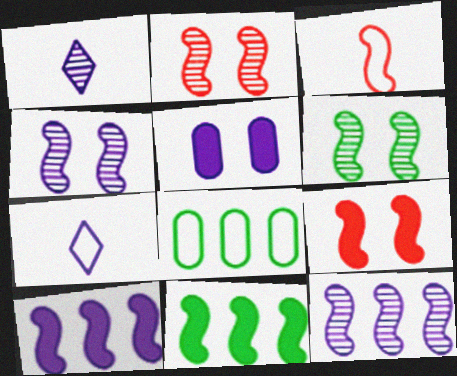[[1, 8, 9], 
[2, 4, 6], 
[3, 4, 11], 
[3, 6, 10], 
[5, 7, 12]]